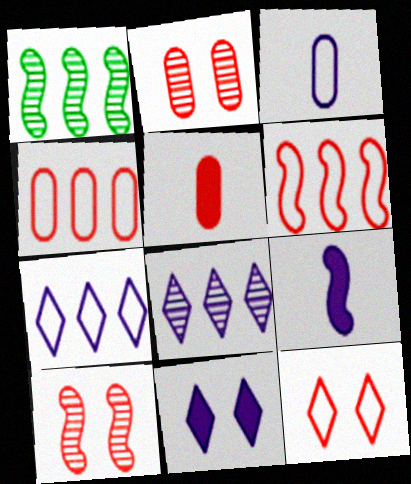[[2, 4, 5]]